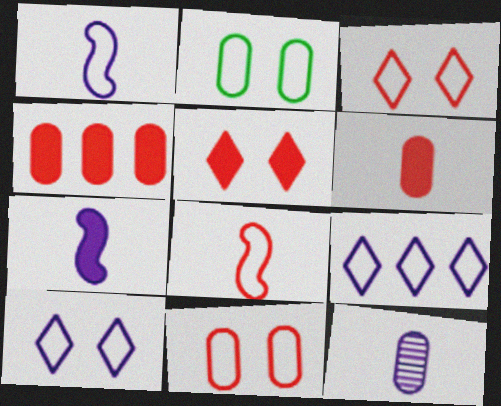[[2, 4, 12], 
[2, 8, 9]]